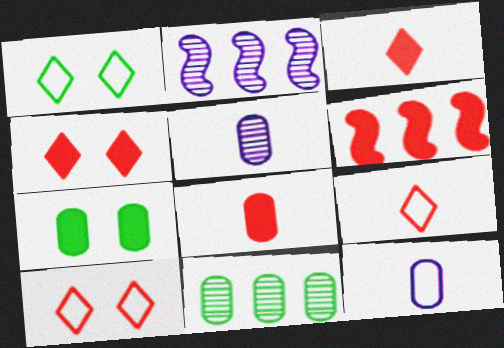[[1, 2, 8], 
[1, 5, 6], 
[2, 7, 9], 
[4, 6, 8]]